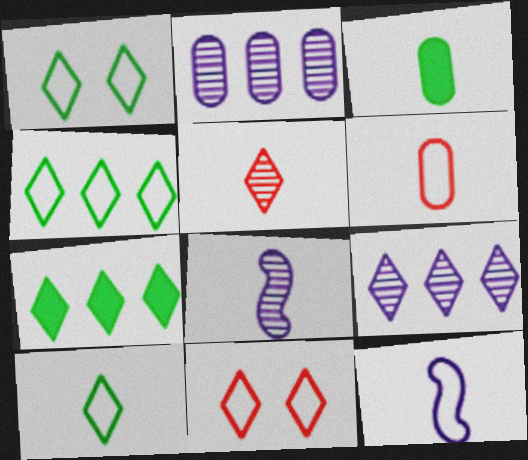[[1, 4, 10], 
[3, 5, 12], 
[6, 10, 12]]